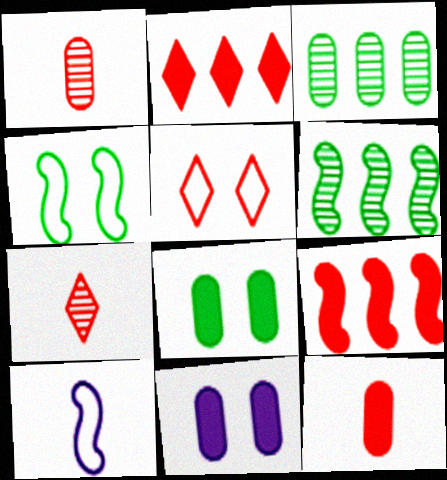[[1, 5, 9], 
[2, 5, 7]]